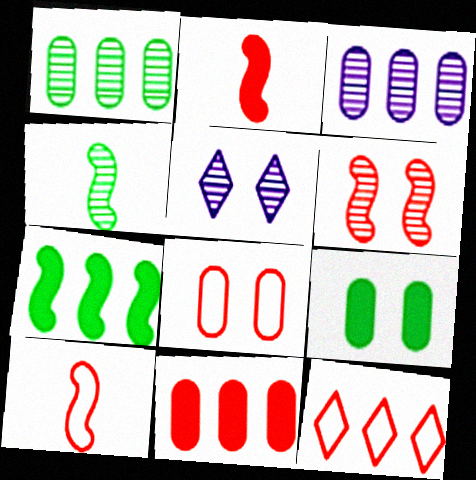[[3, 7, 12], 
[8, 10, 12]]